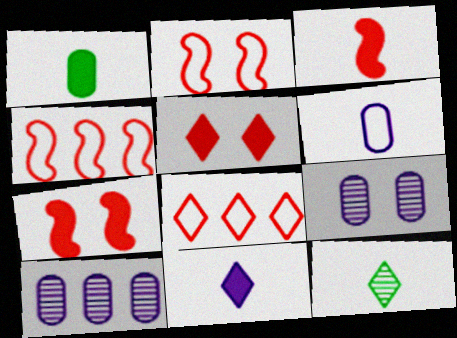[[1, 3, 11], 
[3, 6, 12]]